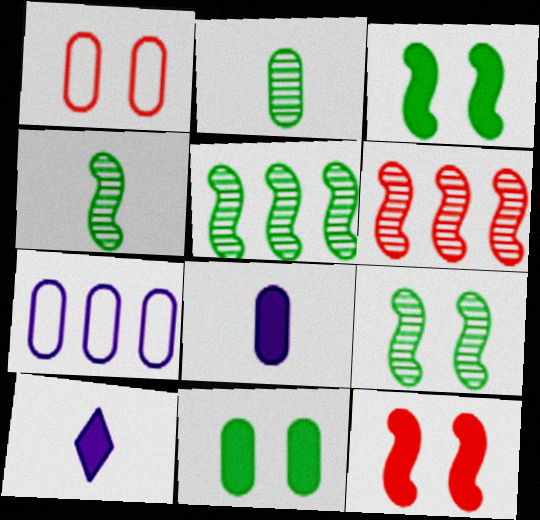[[1, 5, 10], 
[4, 5, 9]]